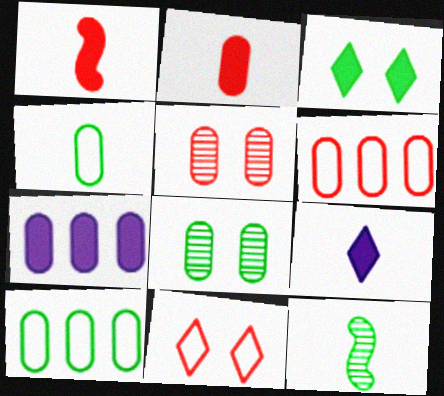[[1, 3, 7], 
[2, 5, 6], 
[3, 10, 12], 
[4, 5, 7], 
[7, 11, 12]]